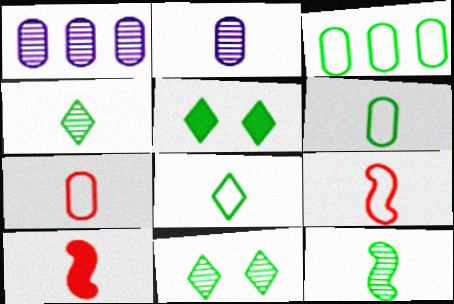[[1, 5, 9], 
[2, 8, 10], 
[3, 5, 12]]